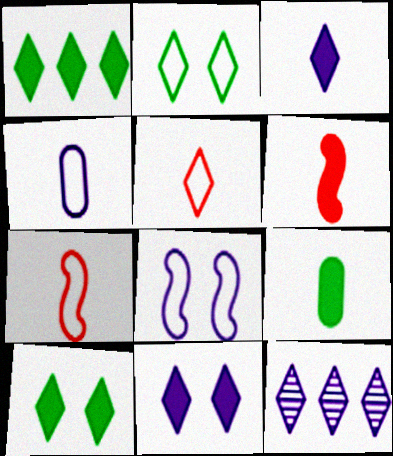[[3, 6, 9], 
[5, 10, 12]]